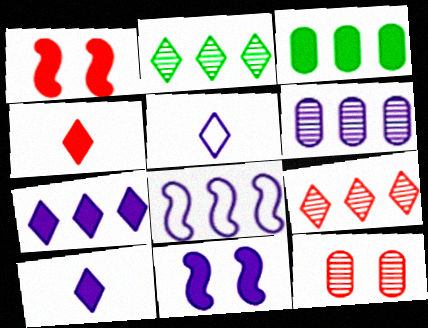[[1, 3, 10], 
[3, 4, 11], 
[3, 8, 9], 
[5, 6, 11], 
[6, 7, 8]]